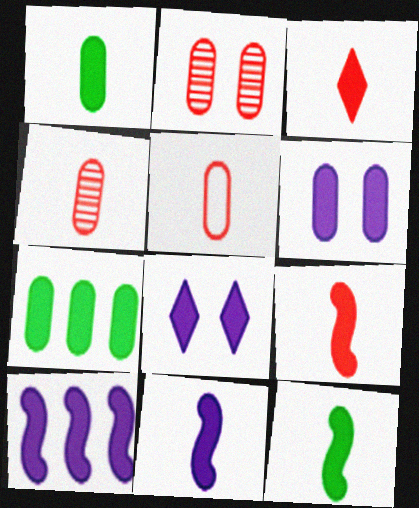[[1, 3, 11], 
[7, 8, 9], 
[9, 11, 12]]